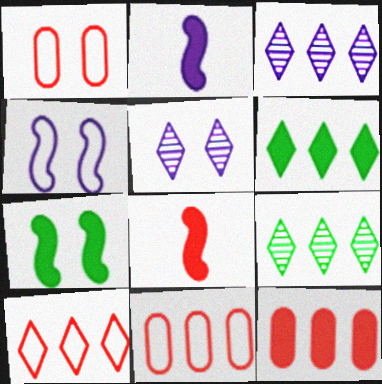[[1, 2, 9], 
[1, 5, 7], 
[3, 6, 10]]